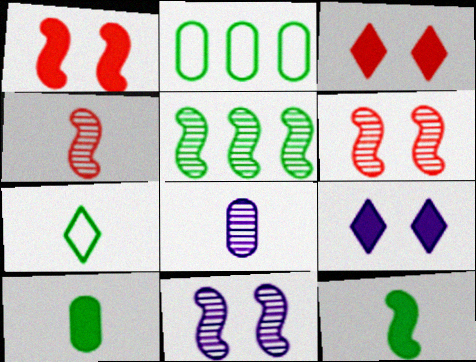[[2, 4, 9], 
[4, 5, 11]]